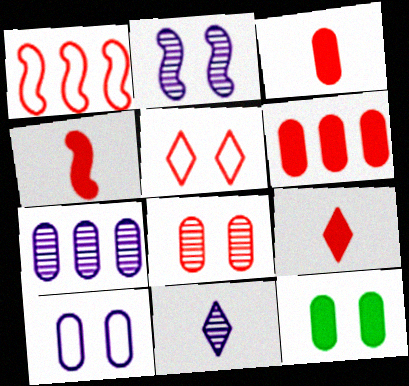[[1, 8, 9], 
[1, 11, 12], 
[2, 5, 12], 
[2, 7, 11], 
[3, 4, 9], 
[8, 10, 12]]